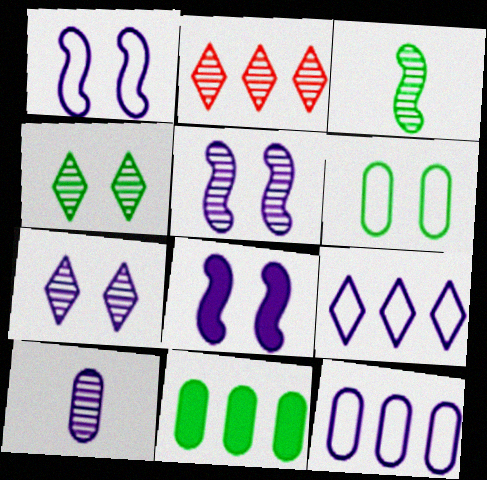[[1, 5, 8], 
[8, 9, 10]]